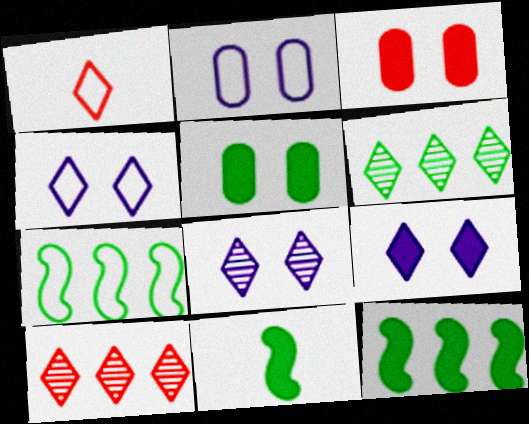[[1, 2, 7], 
[1, 6, 9], 
[2, 10, 11], 
[4, 8, 9]]